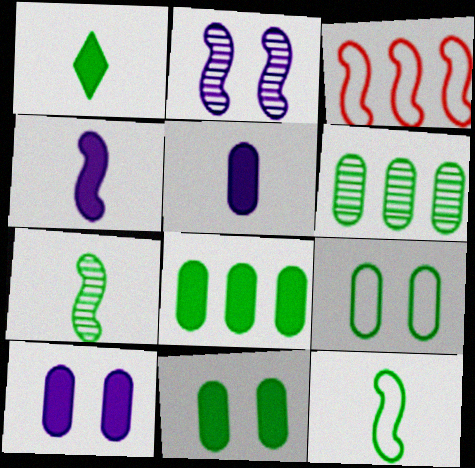[]